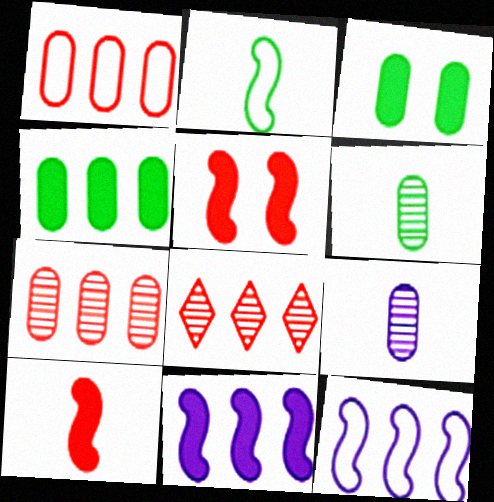[[1, 3, 9], 
[4, 8, 12]]